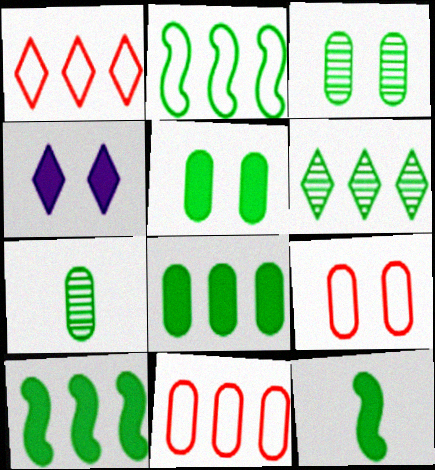[[2, 6, 8]]